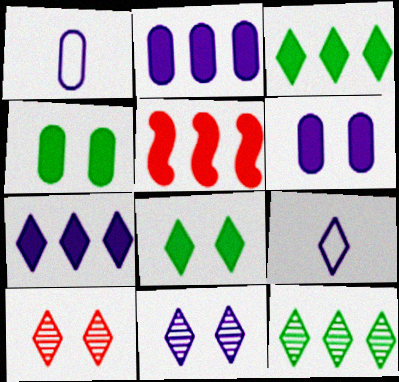[[2, 3, 5], 
[3, 9, 10], 
[7, 9, 11]]